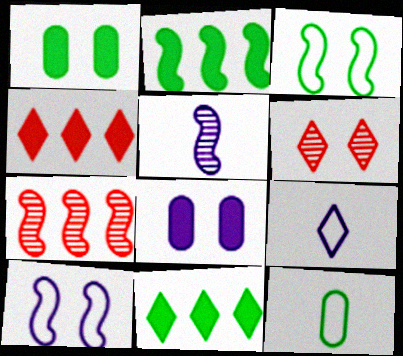[[1, 6, 10], 
[1, 7, 9], 
[3, 6, 8], 
[6, 9, 11]]